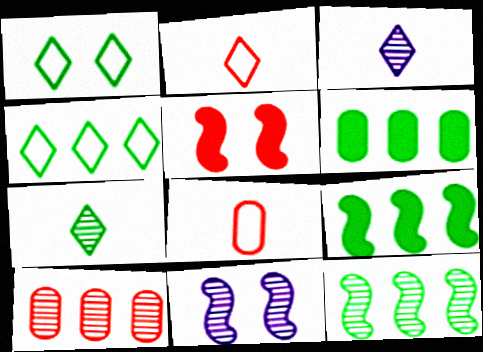[[2, 5, 10], 
[2, 6, 11], 
[4, 6, 12], 
[7, 10, 11]]